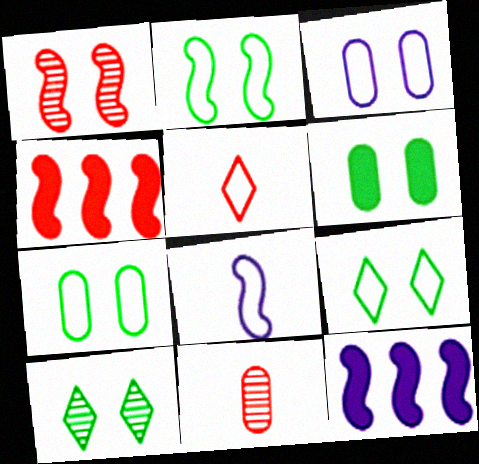[[2, 6, 10], 
[2, 7, 9], 
[9, 11, 12]]